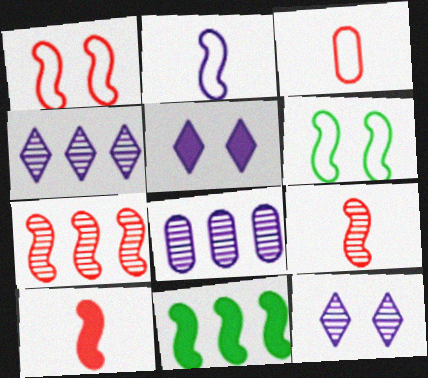[[1, 7, 10], 
[2, 5, 8], 
[3, 11, 12]]